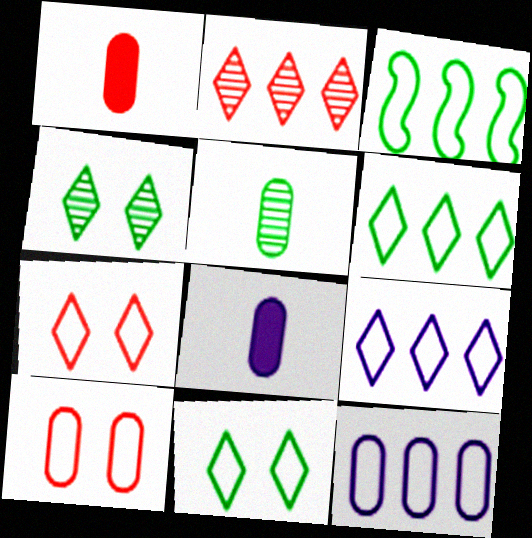[]